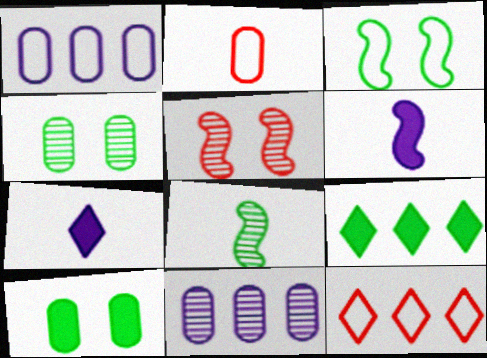[[2, 7, 8], 
[2, 10, 11], 
[4, 6, 12]]